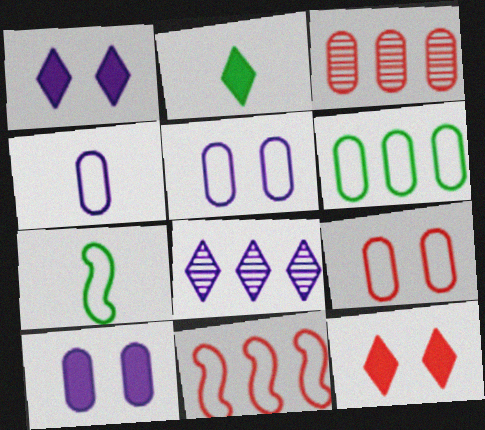[[1, 3, 7], 
[4, 6, 9]]